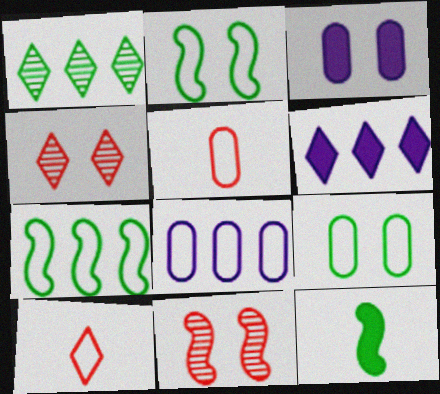[[1, 9, 12], 
[2, 3, 4], 
[2, 8, 10], 
[4, 8, 12], 
[5, 8, 9]]